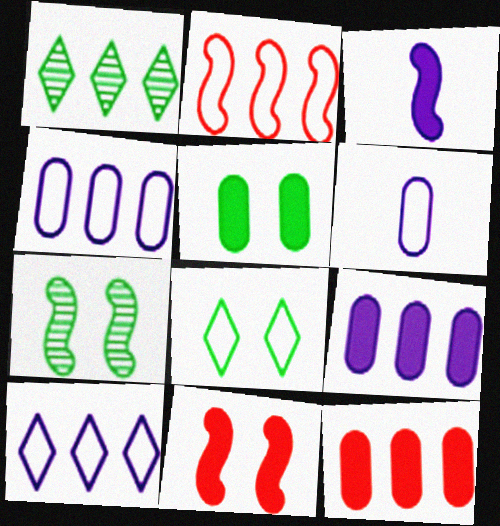[[1, 2, 9], 
[1, 6, 11], 
[2, 3, 7], 
[2, 6, 8], 
[5, 7, 8]]